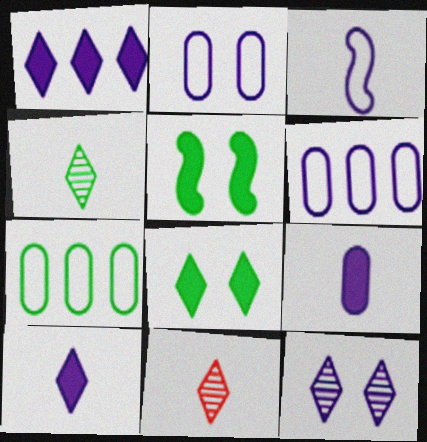[[4, 5, 7], 
[5, 6, 11]]